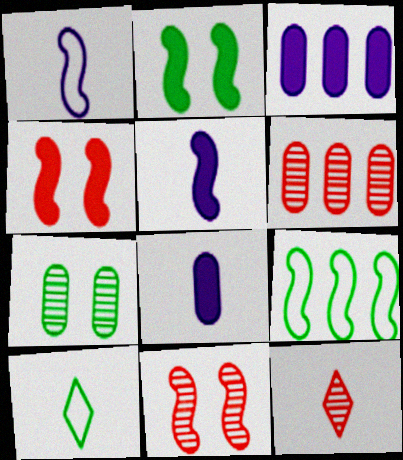[[3, 10, 11], 
[5, 9, 11], 
[6, 11, 12]]